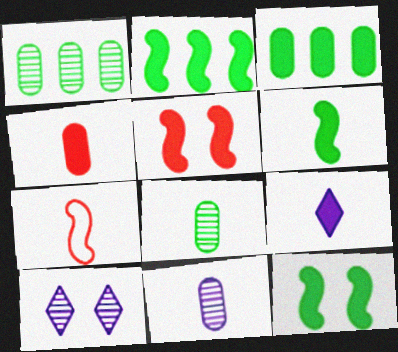[[2, 6, 12], 
[3, 5, 9], 
[3, 7, 10], 
[4, 6, 9], 
[7, 8, 9]]